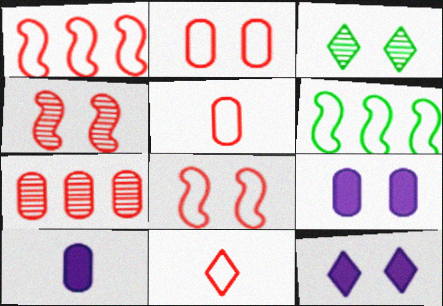[[1, 2, 11], 
[1, 3, 10], 
[3, 8, 9]]